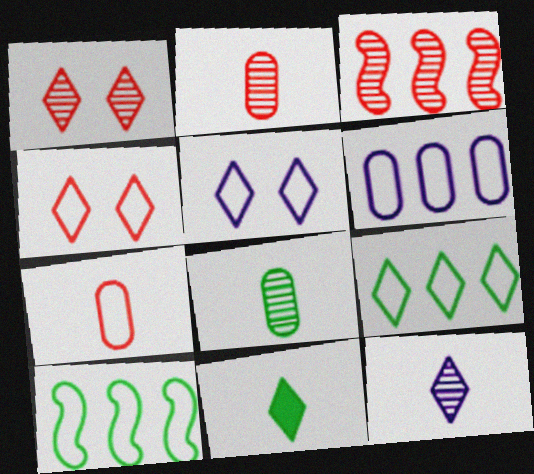[[1, 2, 3], 
[5, 7, 10]]